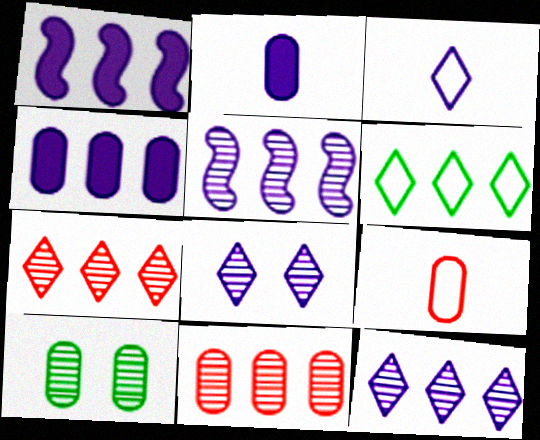[[1, 6, 11], 
[4, 9, 10]]